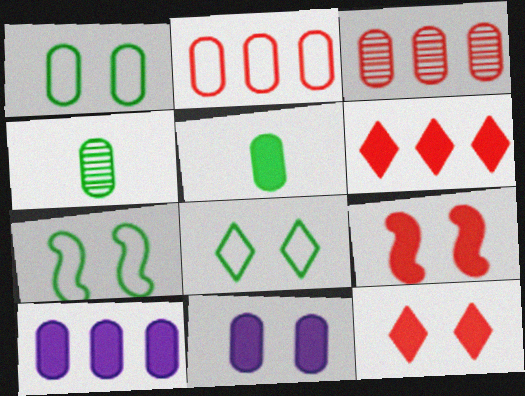[[1, 7, 8], 
[2, 4, 11]]